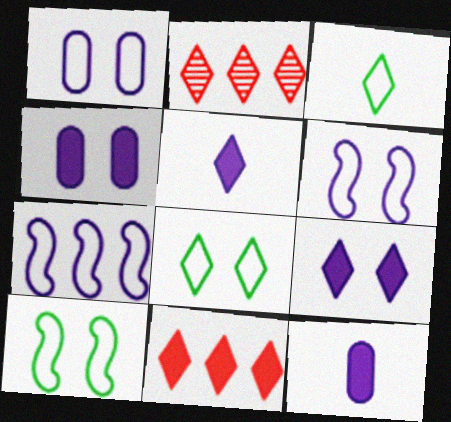[[2, 3, 9], 
[2, 5, 8], 
[2, 10, 12]]